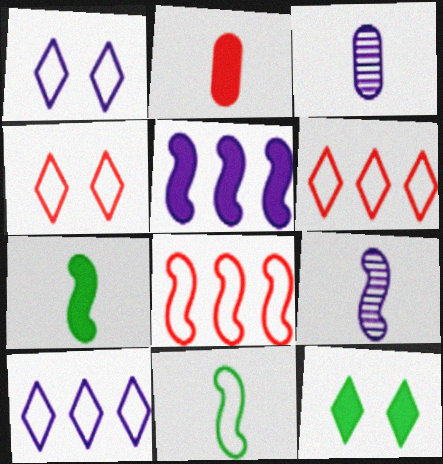[[1, 3, 5], 
[2, 5, 12], 
[3, 8, 12]]